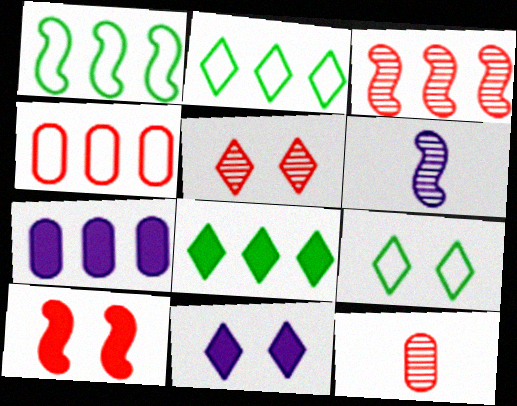[[1, 6, 10], 
[1, 11, 12], 
[2, 3, 7], 
[3, 5, 12], 
[5, 9, 11]]